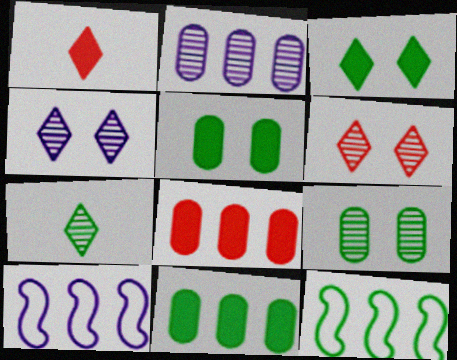[[1, 9, 10], 
[5, 7, 12]]